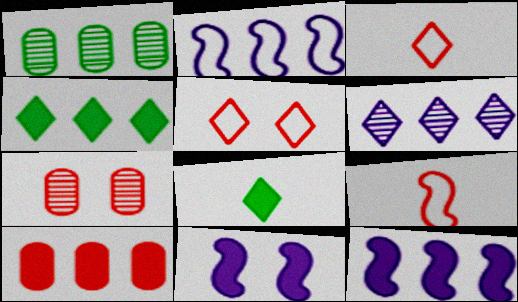[[1, 3, 11], 
[2, 7, 8], 
[4, 10, 12], 
[5, 6, 8], 
[8, 10, 11]]